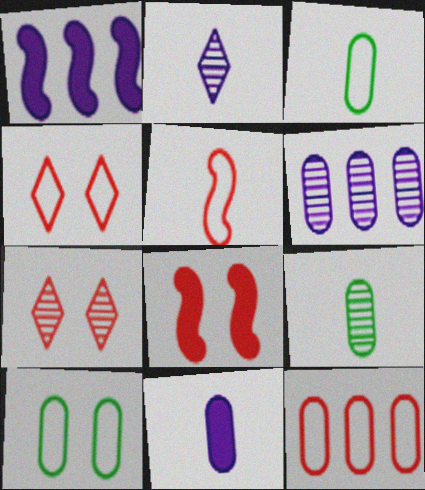[[1, 3, 7], 
[1, 4, 9], 
[4, 5, 12]]